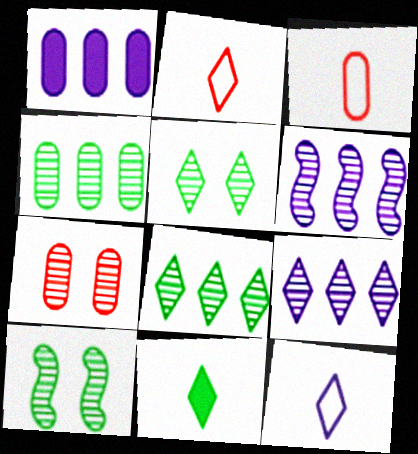[[1, 2, 10]]